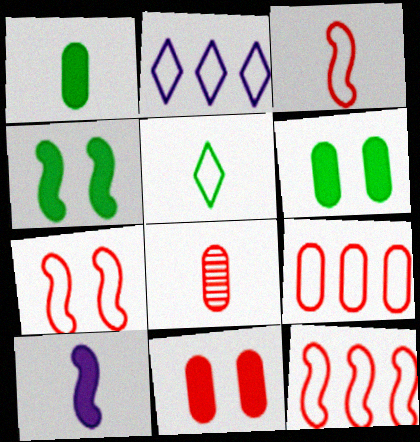[[2, 4, 8], 
[3, 7, 12], 
[5, 8, 10], 
[8, 9, 11]]